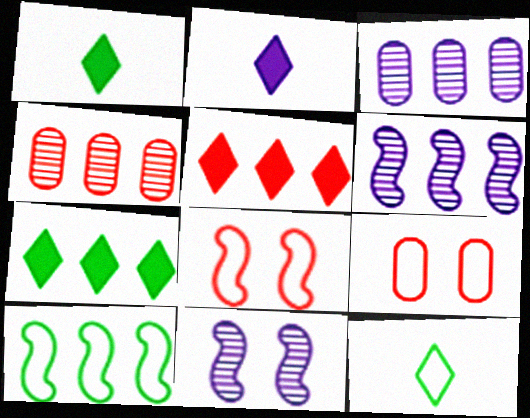[[1, 3, 8], 
[1, 6, 9], 
[3, 5, 10]]